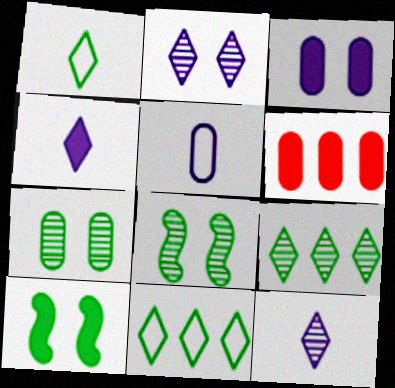[[4, 6, 10], 
[5, 6, 7]]